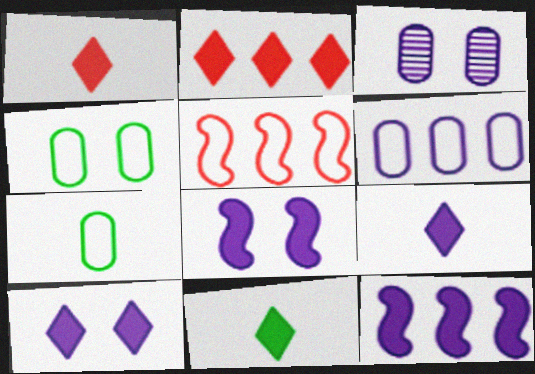[[1, 9, 11], 
[2, 10, 11], 
[3, 5, 11]]